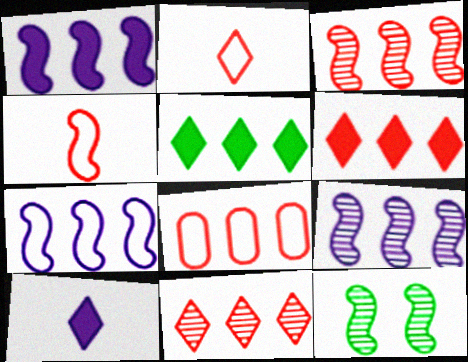[[1, 4, 12], 
[1, 7, 9], 
[3, 6, 8], 
[5, 8, 9], 
[8, 10, 12]]